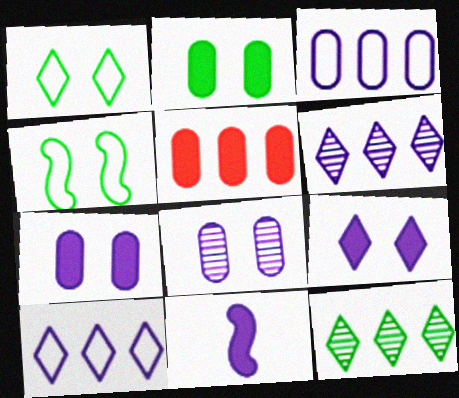[[8, 10, 11]]